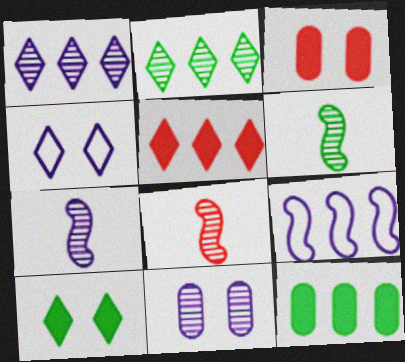[[1, 7, 11], 
[2, 8, 11], 
[4, 8, 12], 
[6, 7, 8]]